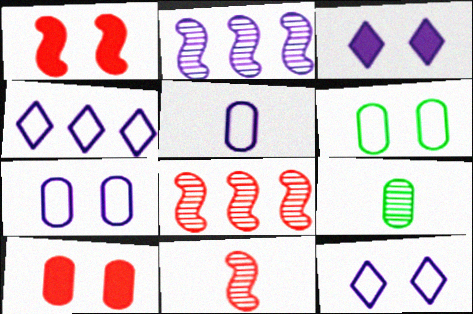[[1, 4, 9], 
[2, 3, 5]]